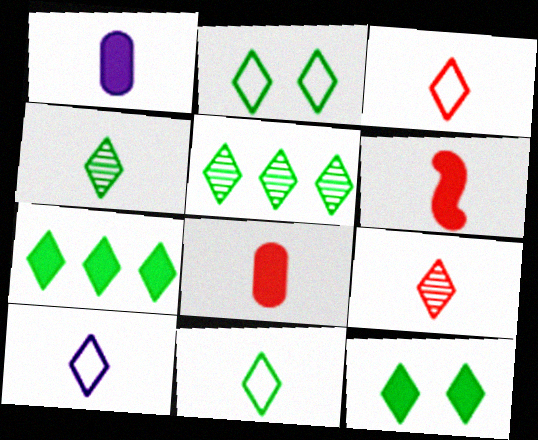[[2, 4, 7], 
[3, 10, 11], 
[5, 11, 12]]